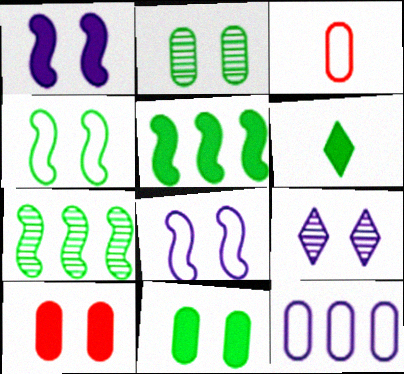[[3, 5, 9], 
[4, 9, 10], 
[5, 6, 11]]